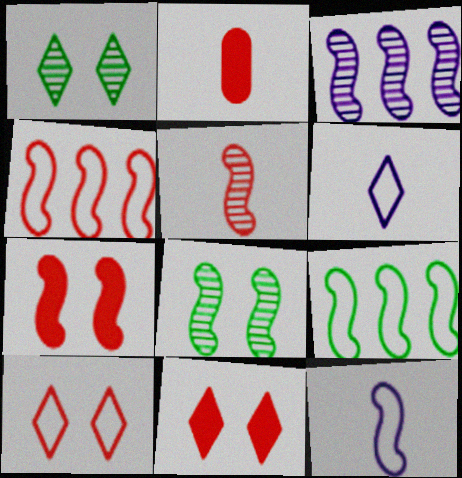[[3, 5, 8], 
[4, 5, 7]]